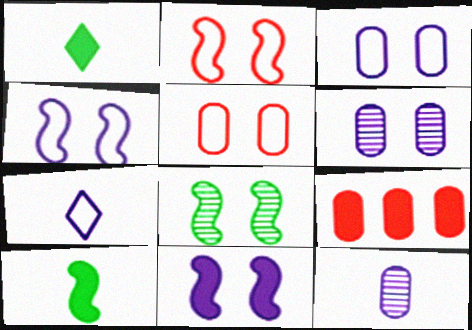[[1, 9, 11], 
[2, 8, 11], 
[7, 8, 9]]